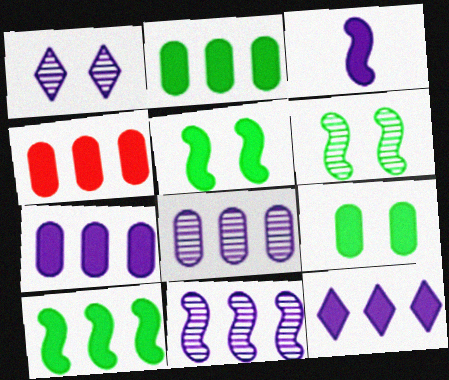[[2, 4, 7], 
[4, 10, 12]]